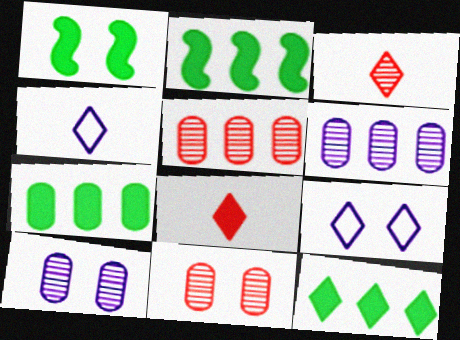[[1, 4, 5], 
[1, 9, 11], 
[2, 4, 11], 
[2, 7, 12], 
[3, 9, 12]]